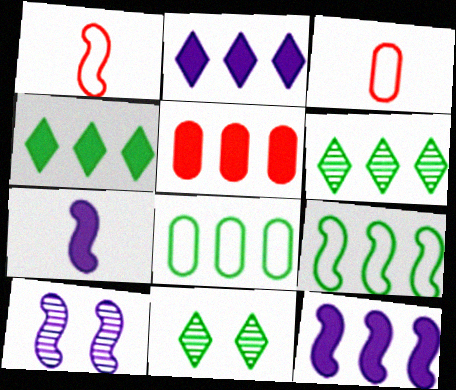[[3, 4, 10], 
[3, 11, 12], 
[4, 5, 12]]